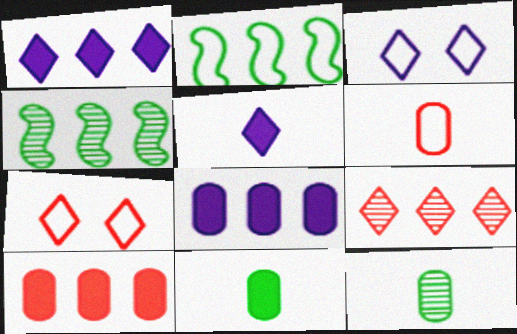[[2, 3, 6], 
[2, 8, 9]]